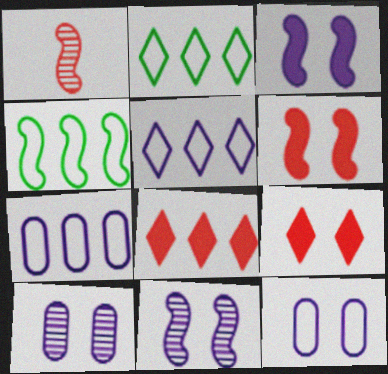[[1, 3, 4]]